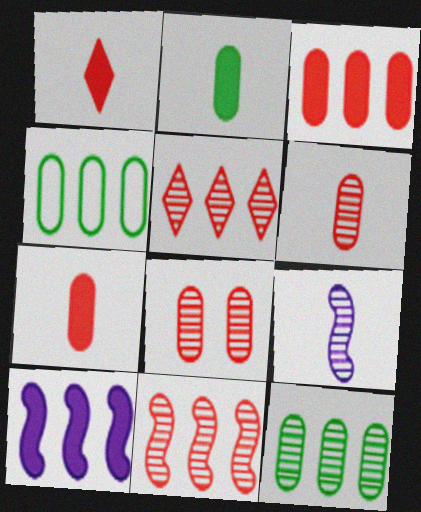[[4, 5, 10]]